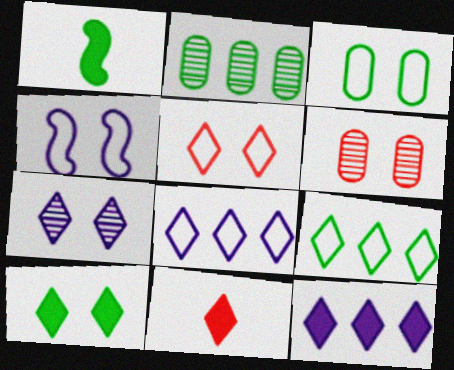[[1, 6, 8], 
[2, 4, 11], 
[3, 4, 5], 
[4, 6, 10], 
[5, 7, 10], 
[7, 9, 11], 
[10, 11, 12]]